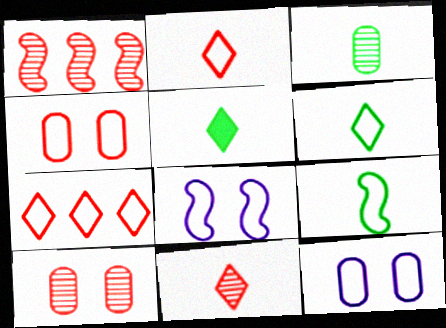[[1, 5, 12], 
[1, 10, 11], 
[3, 5, 9], 
[7, 9, 12]]